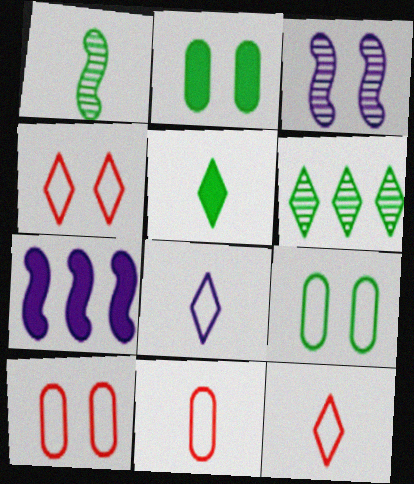[[2, 3, 4]]